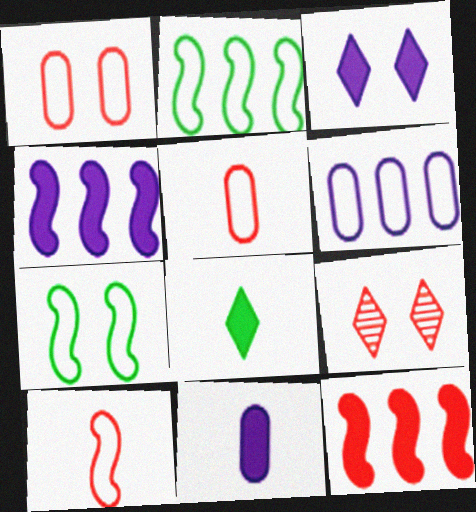[[2, 9, 11], 
[3, 4, 11], 
[5, 9, 12]]